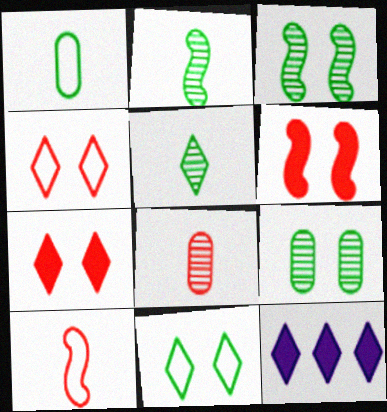[[4, 5, 12], 
[9, 10, 12]]